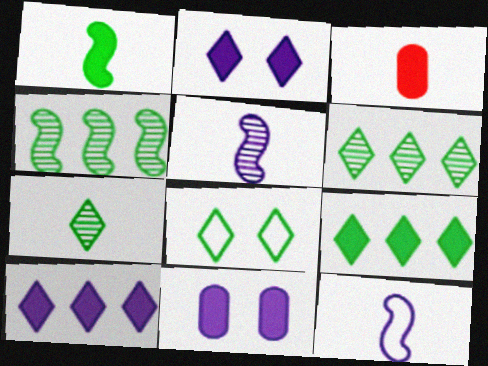[[3, 7, 12], 
[7, 8, 9]]